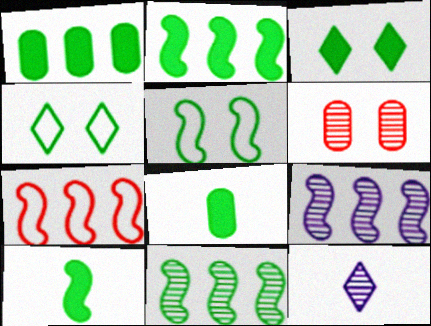[[1, 3, 10], 
[2, 3, 8], 
[2, 7, 9], 
[4, 8, 11], 
[5, 10, 11], 
[6, 11, 12]]